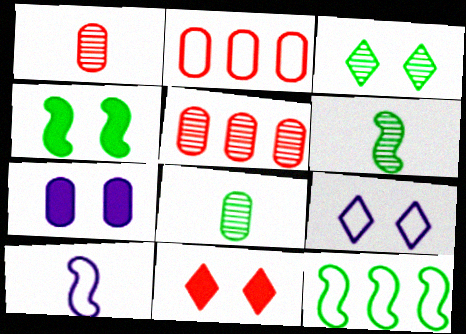[[2, 7, 8], 
[3, 9, 11], 
[4, 6, 12], 
[4, 7, 11]]